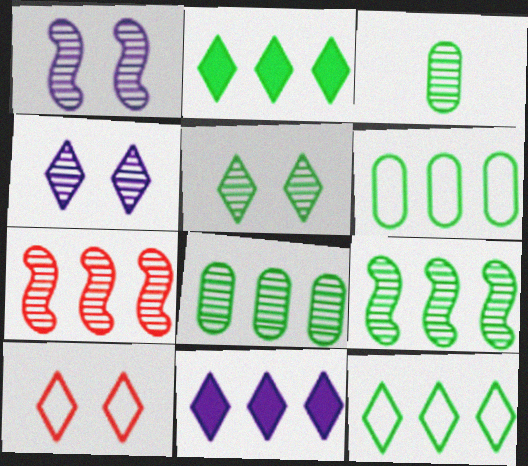[[2, 6, 9], 
[3, 4, 7], 
[3, 5, 9], 
[6, 7, 11]]